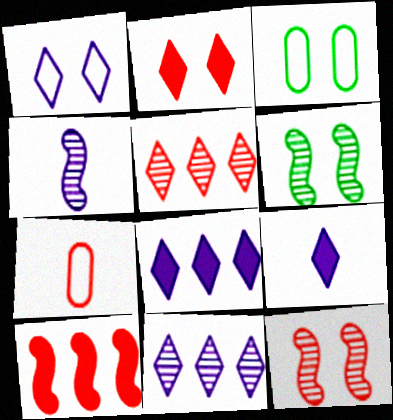[[1, 9, 11], 
[6, 7, 8]]